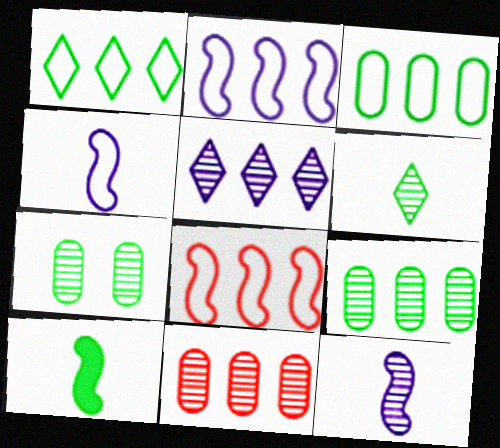[[1, 7, 10]]